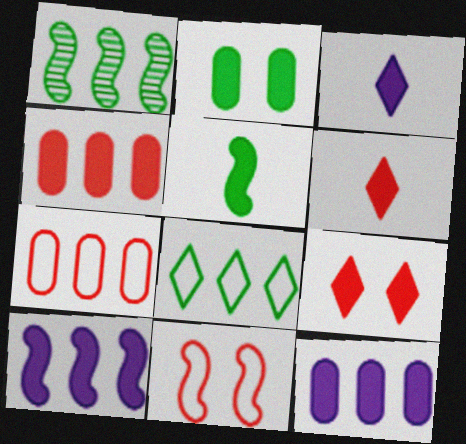[[2, 6, 10], 
[5, 9, 12]]